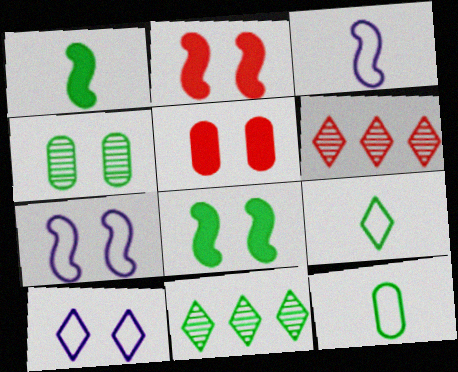[[2, 4, 10], 
[3, 5, 11], 
[8, 11, 12]]